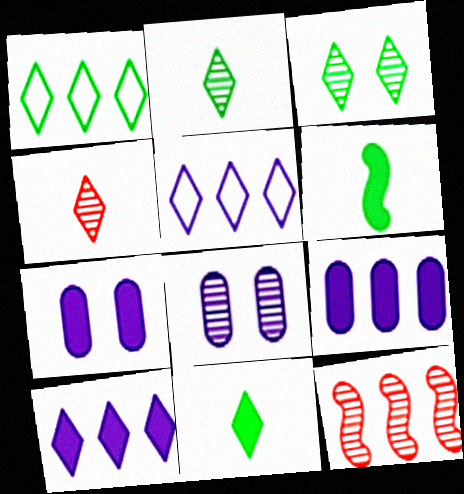[[1, 3, 11], 
[1, 9, 12], 
[2, 8, 12]]